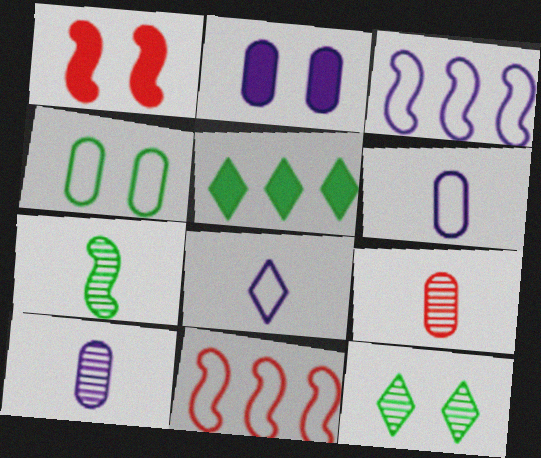[[1, 3, 7], 
[4, 5, 7], 
[4, 8, 11]]